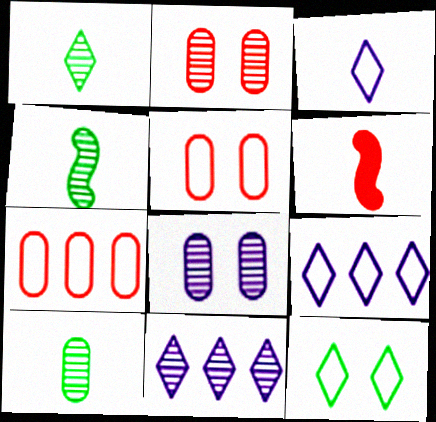[[1, 4, 10], 
[2, 4, 11], 
[3, 6, 10]]